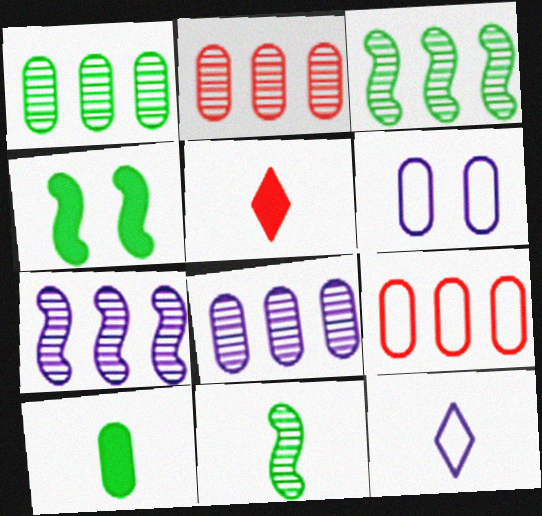[[1, 2, 8], 
[2, 4, 12], 
[2, 6, 10], 
[3, 5, 6]]